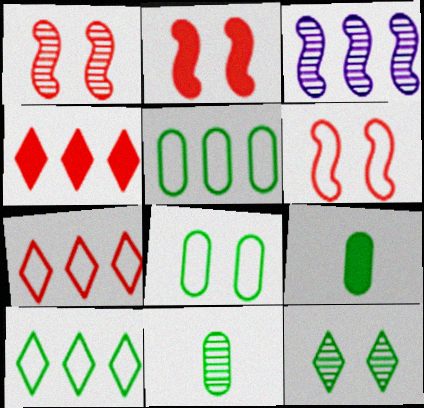[[1, 2, 6], 
[3, 4, 5]]